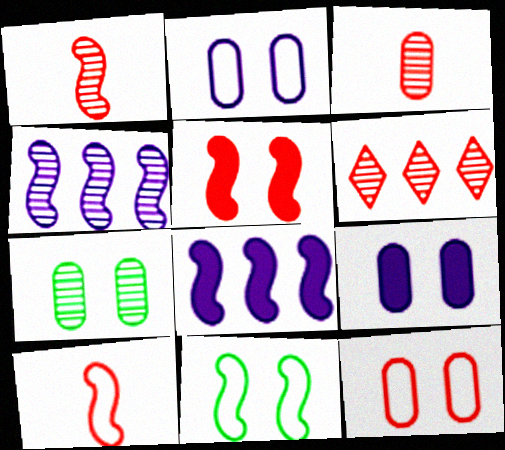[[1, 8, 11], 
[7, 9, 12]]